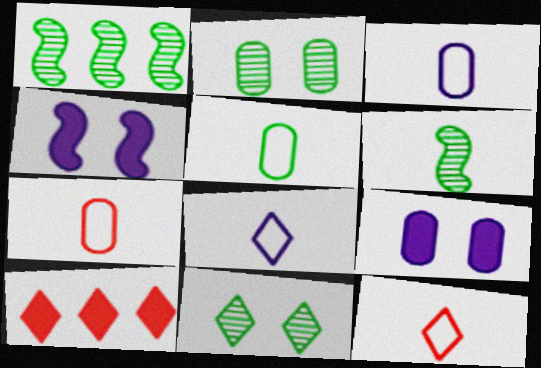[[1, 9, 12], 
[3, 5, 7], 
[8, 10, 11]]